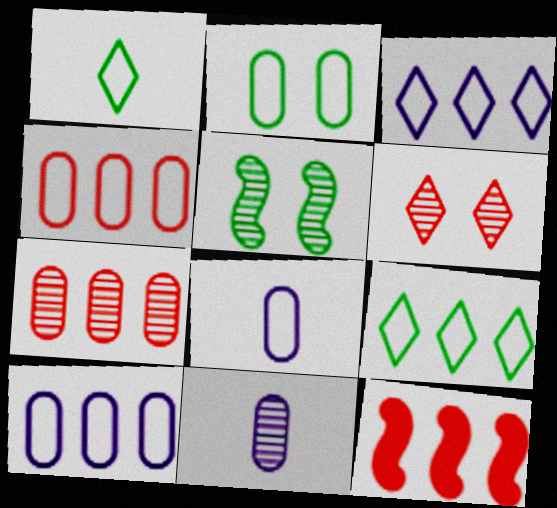[[2, 4, 8]]